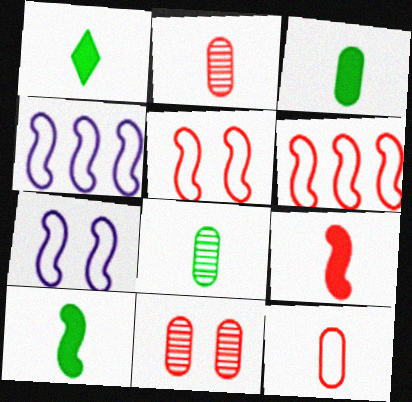[[1, 3, 10], 
[1, 4, 11]]